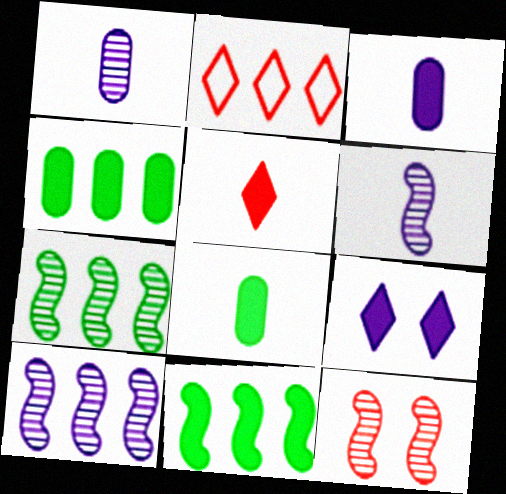[[2, 4, 10], 
[6, 7, 12]]